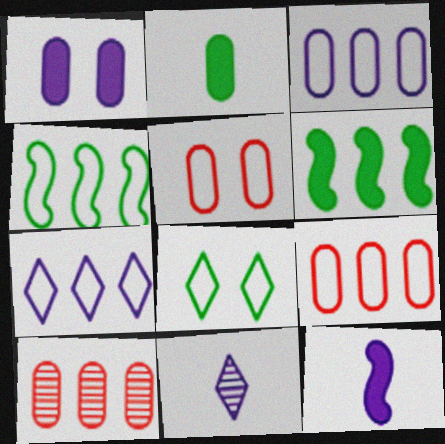[[4, 7, 9], 
[5, 6, 11], 
[6, 7, 10], 
[8, 10, 12]]